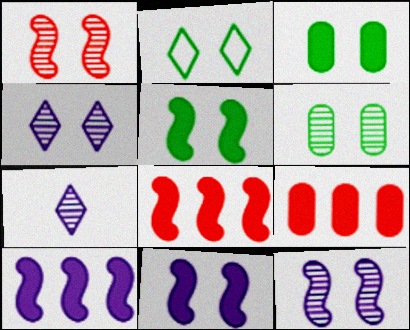[[1, 4, 6], 
[2, 5, 6]]